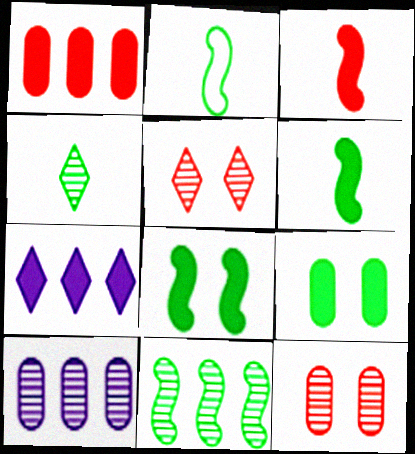[[2, 7, 12], 
[2, 8, 11], 
[3, 7, 9]]